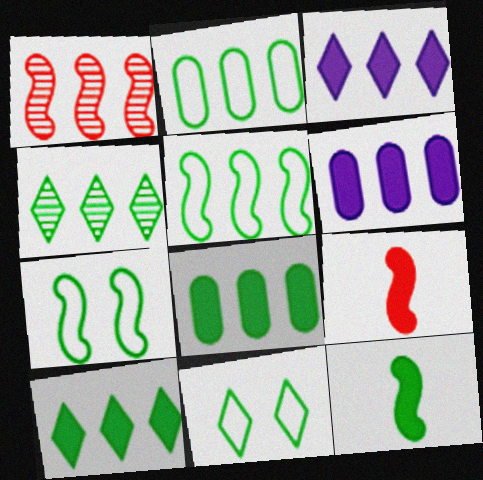[[1, 2, 3], 
[4, 5, 8]]